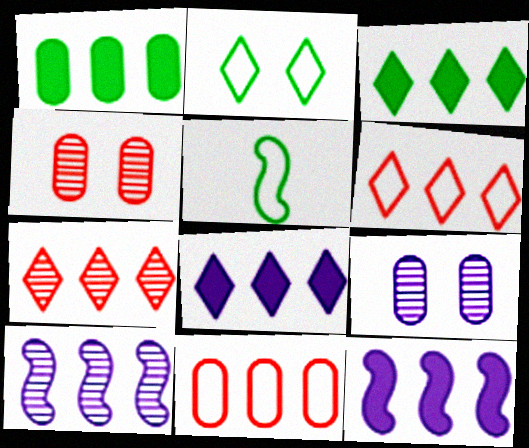[[1, 6, 10], 
[3, 10, 11], 
[4, 5, 8]]